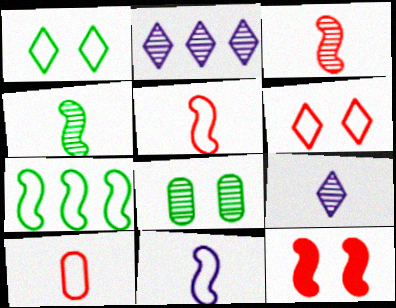[[2, 3, 8]]